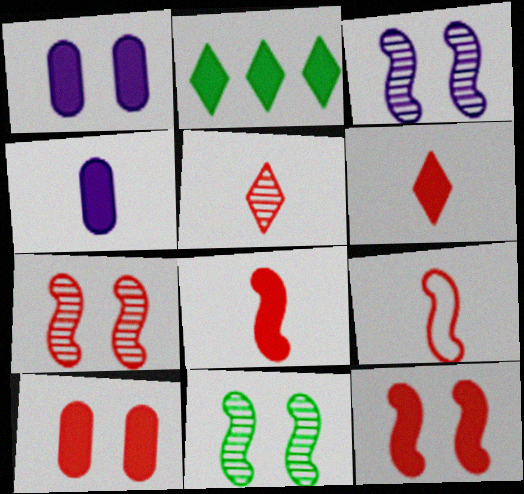[[1, 2, 8], 
[2, 4, 12], 
[3, 7, 11]]